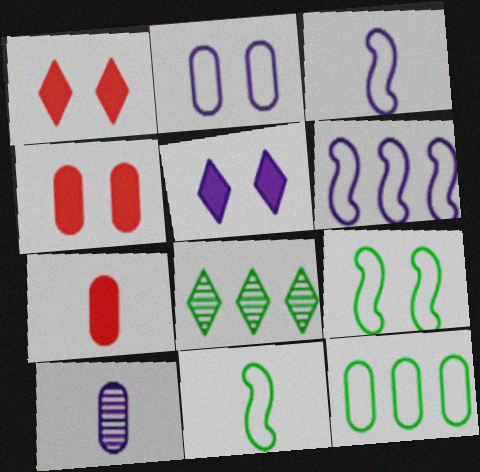[[3, 4, 8], 
[4, 10, 12], 
[5, 6, 10]]